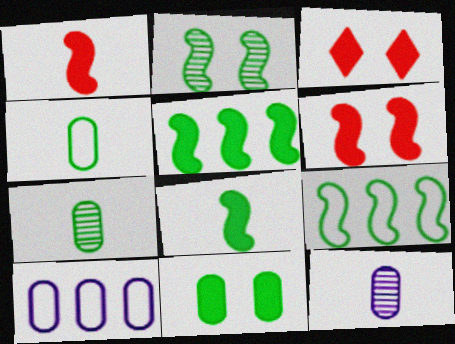[[2, 8, 9], 
[3, 9, 12]]